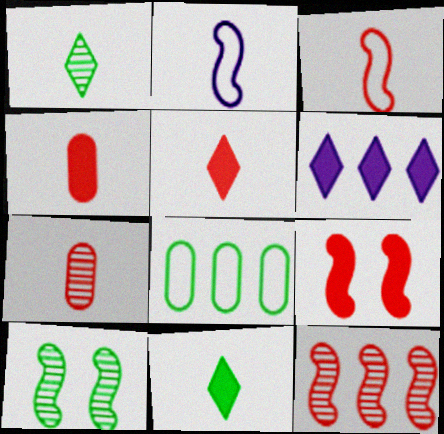[[1, 2, 4], 
[2, 7, 11], 
[3, 5, 7], 
[3, 9, 12], 
[6, 8, 12], 
[8, 10, 11]]